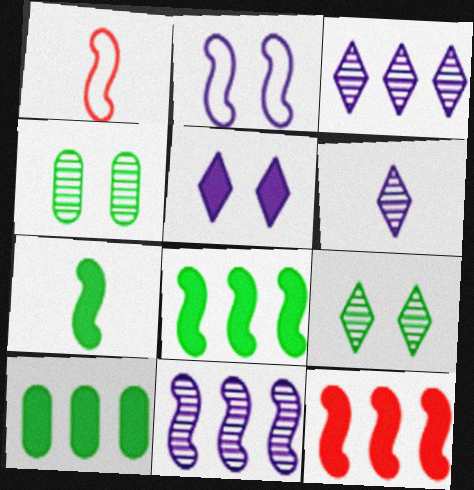[]